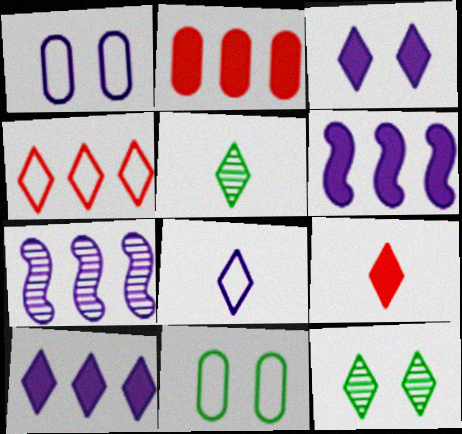[[3, 4, 5], 
[5, 8, 9], 
[7, 9, 11]]